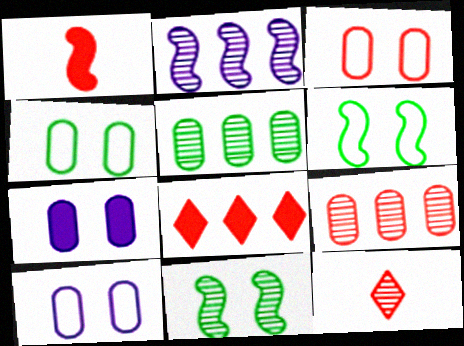[[1, 2, 6], 
[3, 4, 10]]